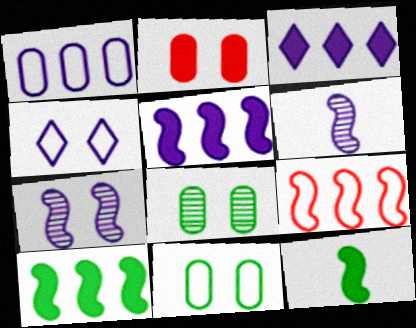[[2, 3, 12], 
[7, 9, 12]]